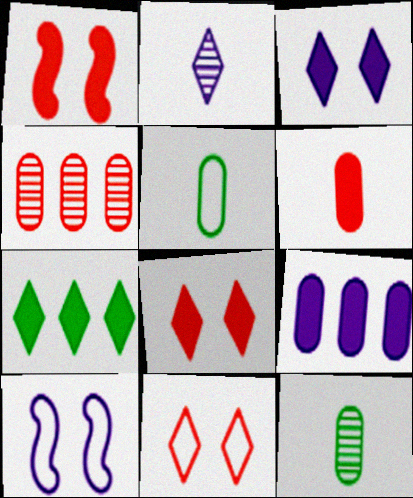[[2, 7, 11], 
[2, 9, 10]]